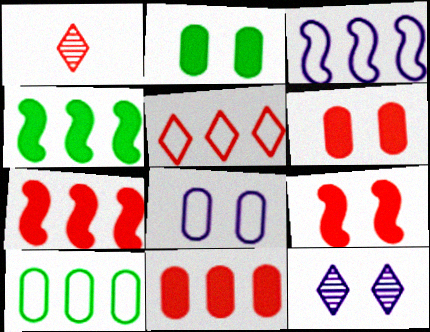[[1, 2, 3], 
[1, 4, 8], 
[3, 5, 10]]